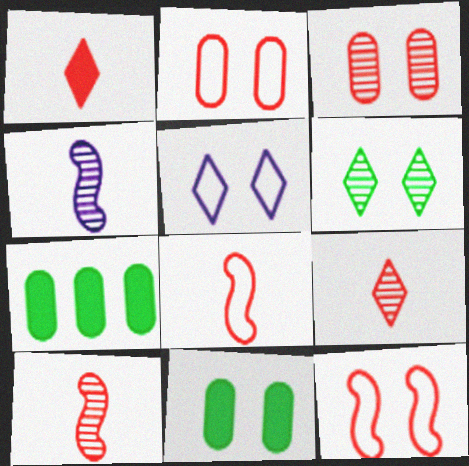[[5, 7, 10]]